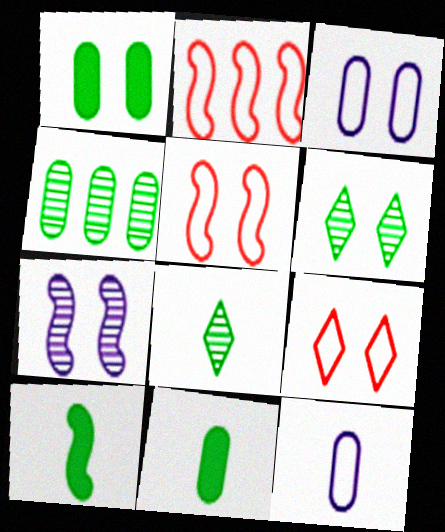[[1, 7, 9], 
[2, 7, 10]]